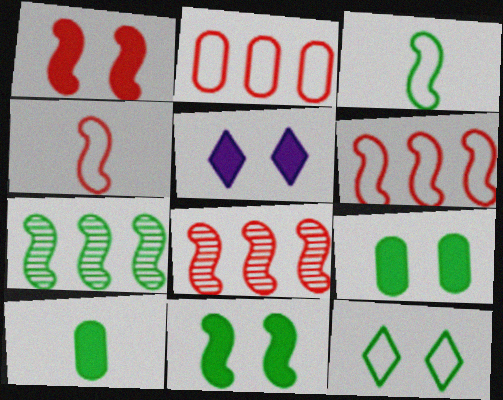[[1, 4, 8], 
[1, 5, 9], 
[3, 7, 11], 
[7, 10, 12]]